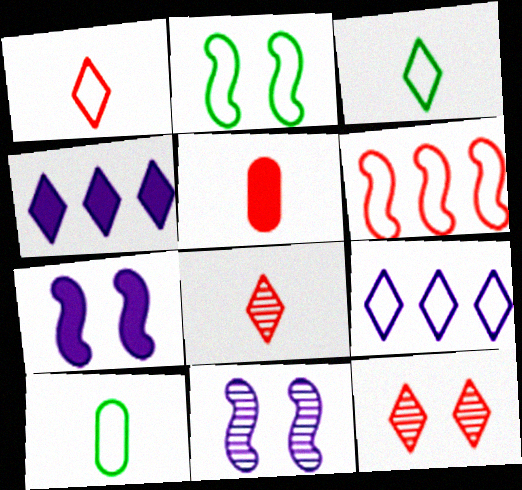[[3, 4, 12], 
[5, 6, 12]]